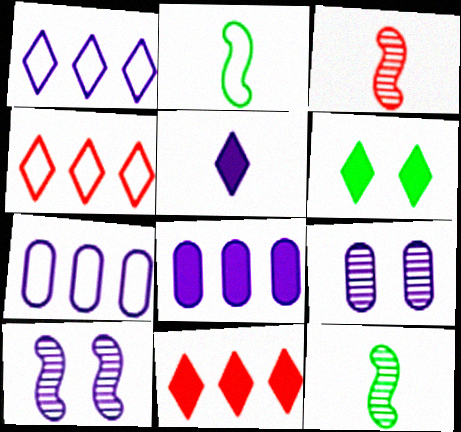[[2, 9, 11], 
[3, 6, 7], 
[5, 6, 11], 
[5, 7, 10]]